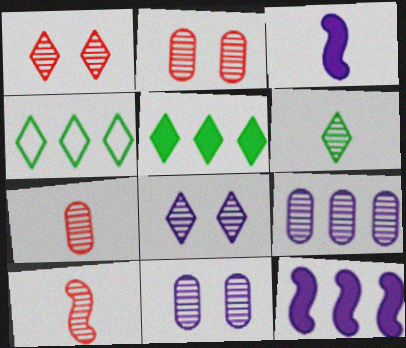[[2, 3, 4]]